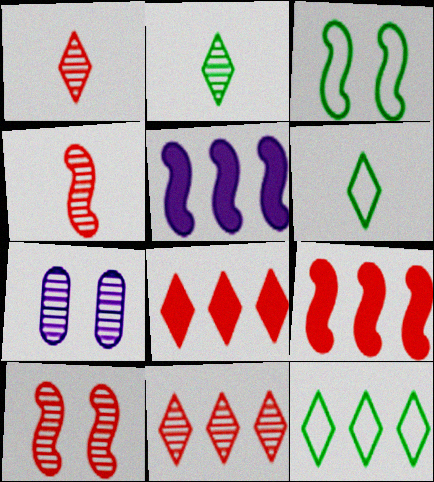[[3, 4, 5], 
[6, 7, 9]]